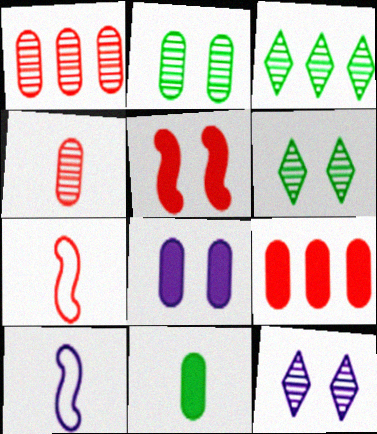[[3, 7, 8], 
[6, 9, 10], 
[8, 9, 11]]